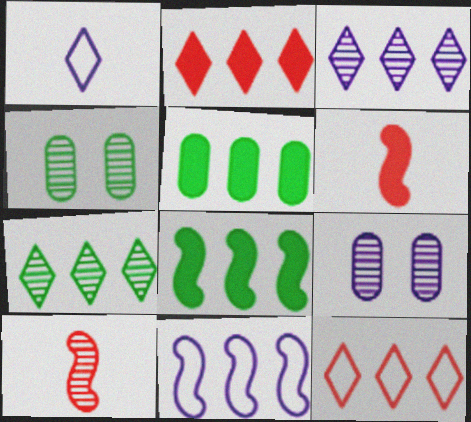[[3, 4, 10], 
[7, 9, 10]]